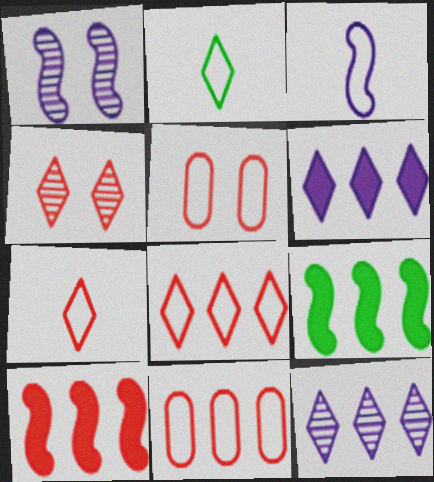[[2, 4, 6], 
[9, 11, 12]]